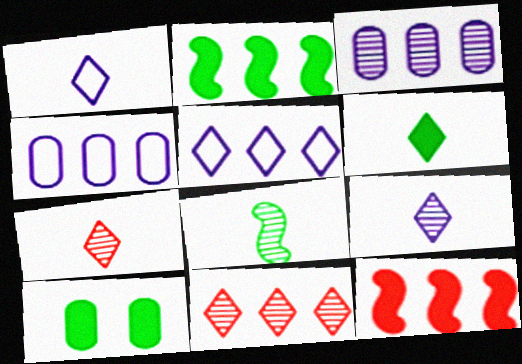[[1, 6, 7], 
[2, 4, 11], 
[2, 6, 10]]